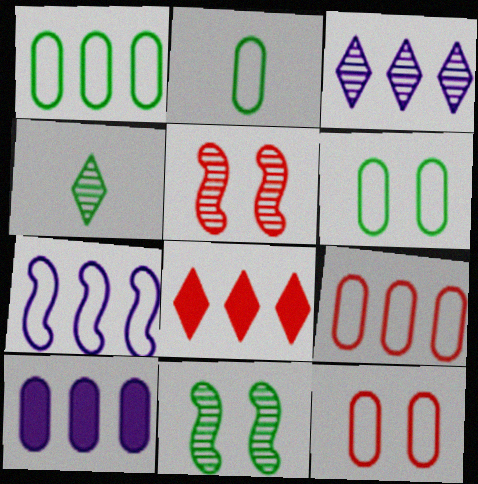[[1, 2, 6], 
[3, 7, 10]]